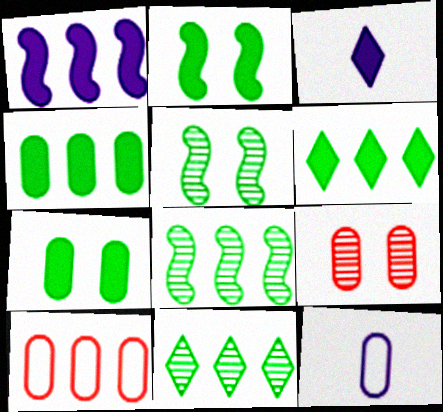[[1, 10, 11], 
[3, 5, 10], 
[4, 9, 12]]